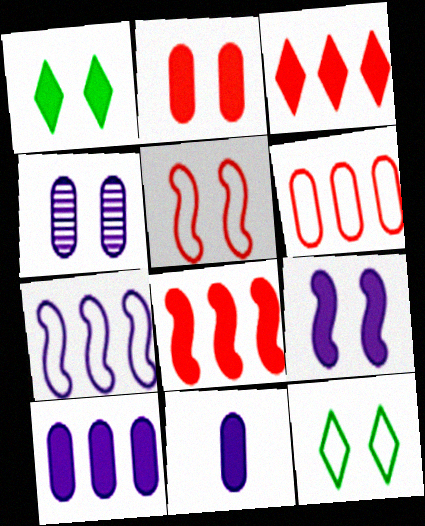[[1, 2, 9], 
[1, 4, 5], 
[1, 8, 11]]